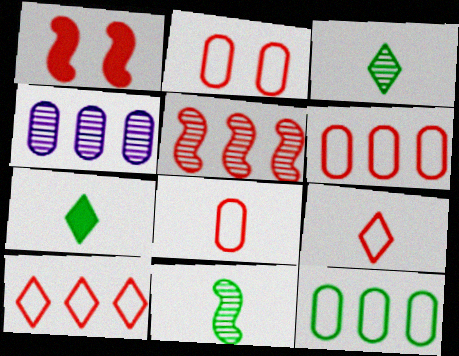[[2, 6, 8]]